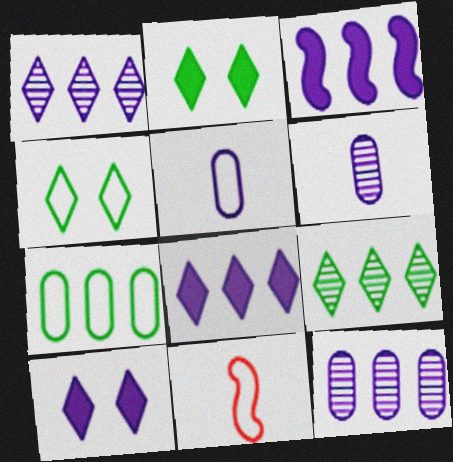[[2, 11, 12]]